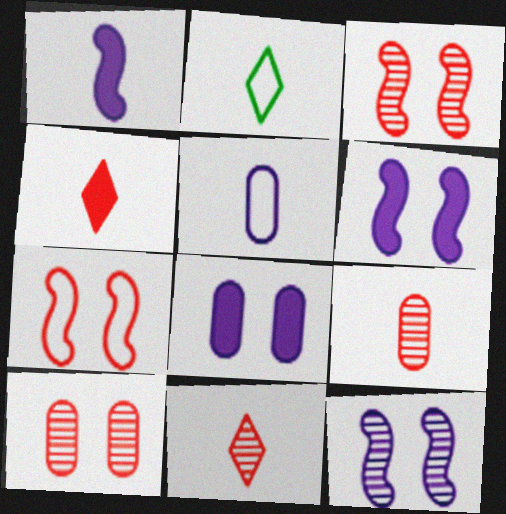[[1, 2, 9]]